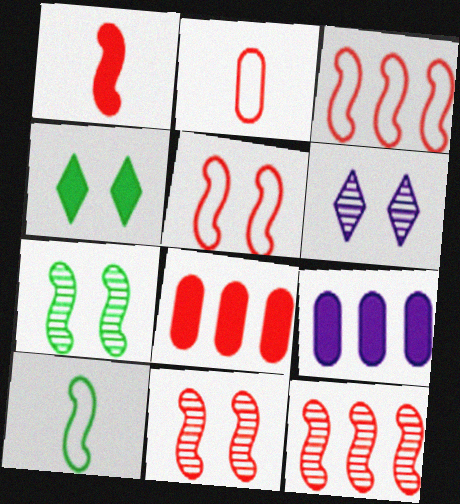[[1, 3, 11], 
[1, 4, 9], 
[1, 5, 12], 
[6, 8, 10]]